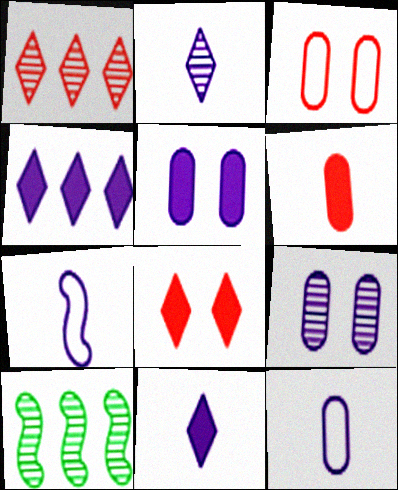[[3, 10, 11], 
[4, 7, 9], 
[8, 10, 12]]